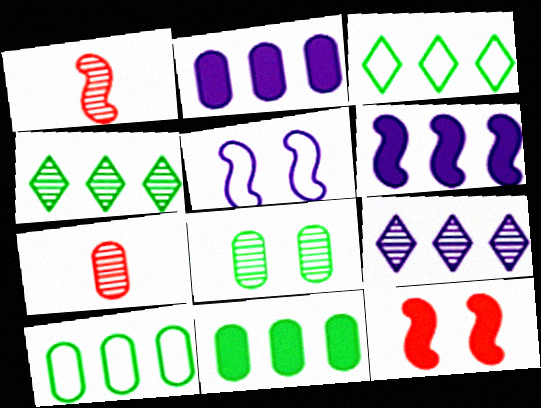[[1, 8, 9]]